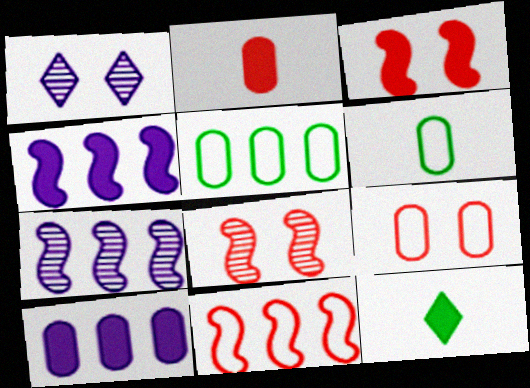[[3, 10, 12], 
[7, 9, 12]]